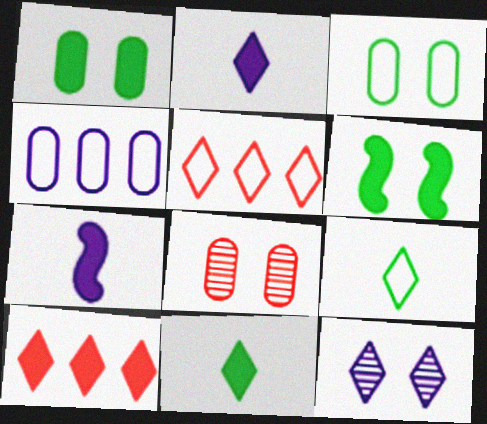[[1, 7, 10], 
[4, 7, 12], 
[5, 11, 12], 
[9, 10, 12]]